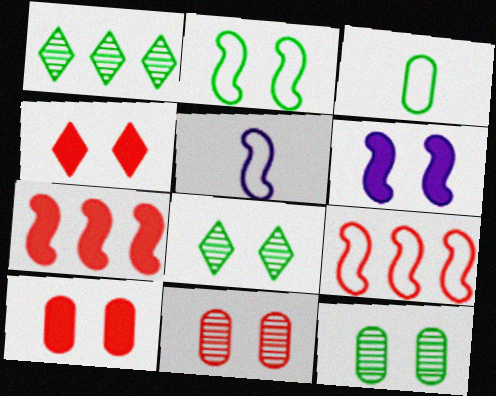[[1, 5, 10], 
[2, 5, 9]]